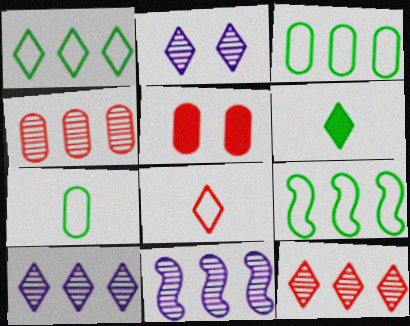[[1, 3, 9]]